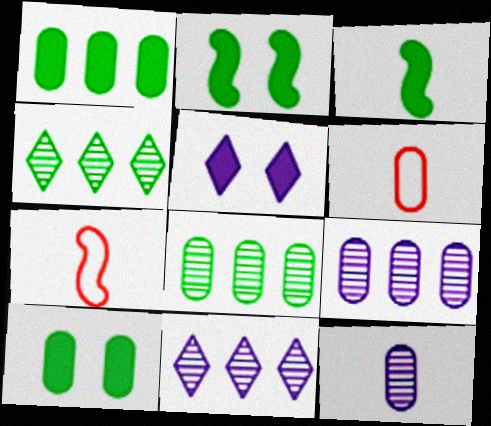[[2, 6, 11], 
[5, 7, 8], 
[6, 9, 10], 
[7, 10, 11]]